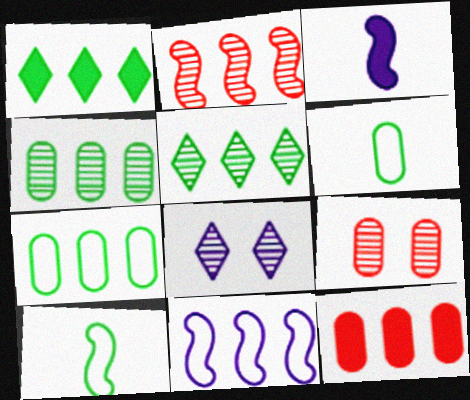[[5, 11, 12], 
[8, 10, 12]]